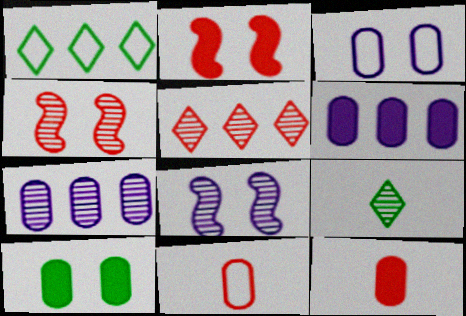[[1, 8, 12], 
[2, 5, 11], 
[4, 7, 9], 
[6, 10, 12], 
[7, 10, 11]]